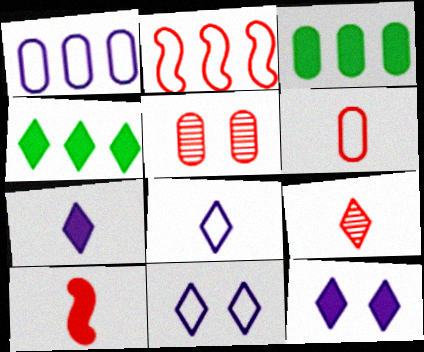[[3, 10, 12], 
[4, 9, 11], 
[6, 9, 10]]